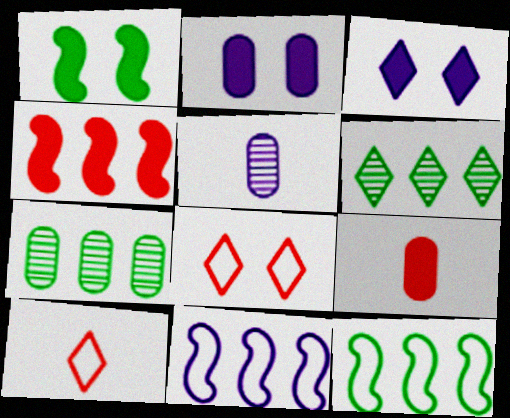[[3, 5, 11], 
[3, 6, 10]]